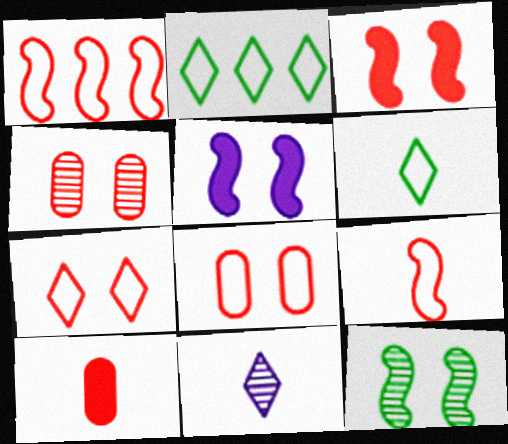[[3, 4, 7]]